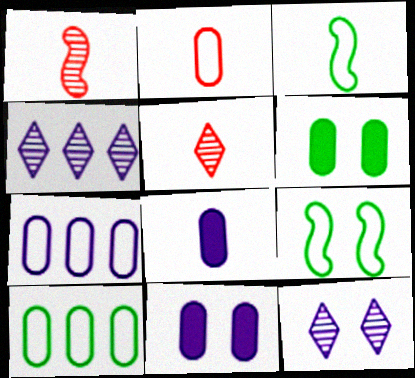[[3, 5, 8]]